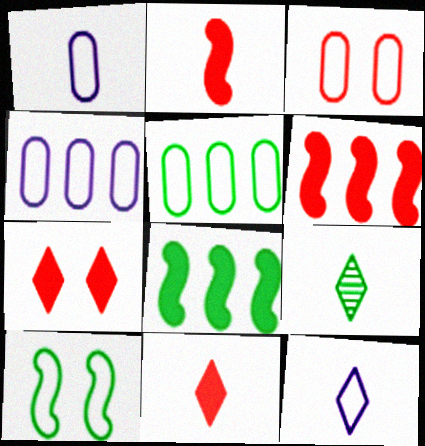[[1, 2, 9], 
[1, 3, 5], 
[9, 11, 12]]